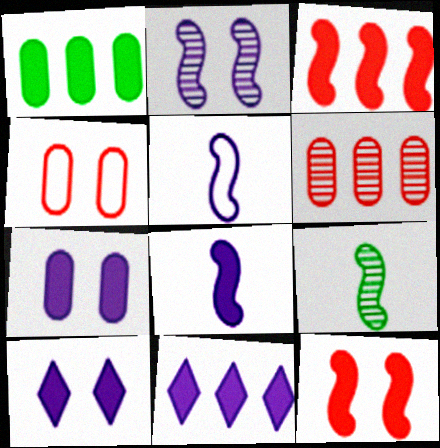[[1, 3, 11], 
[4, 9, 11], 
[7, 8, 11]]